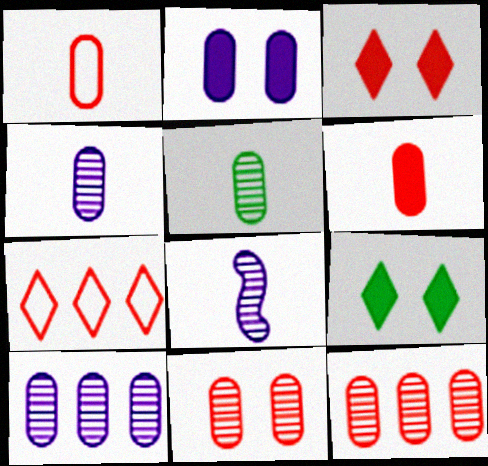[[5, 10, 11]]